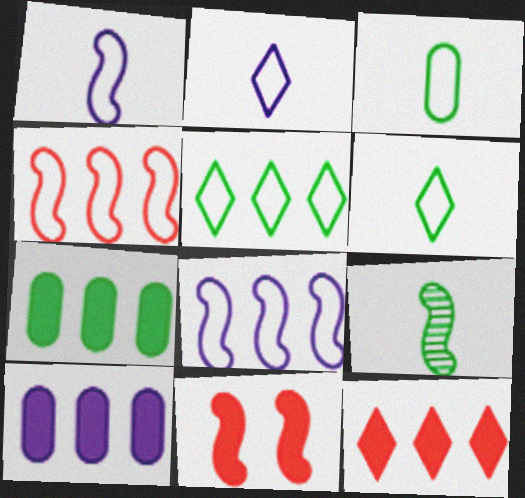[[8, 9, 11]]